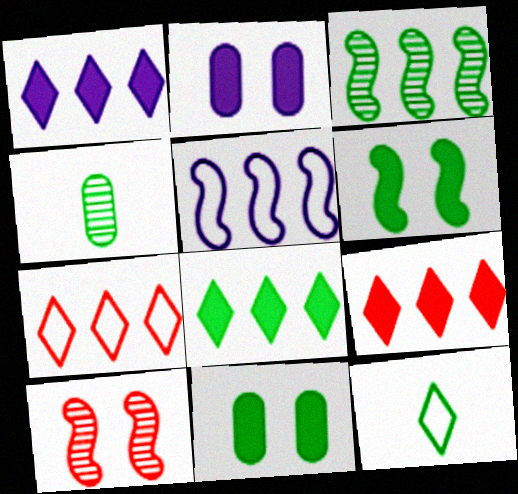[[1, 8, 9], 
[3, 11, 12]]